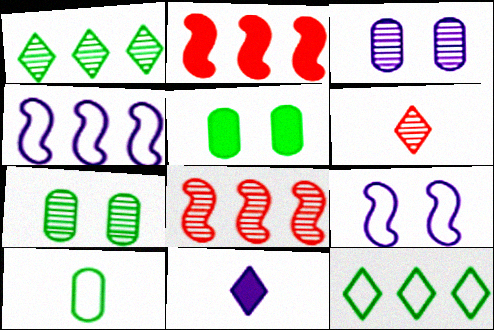[[2, 5, 11], 
[3, 4, 11], 
[4, 5, 6]]